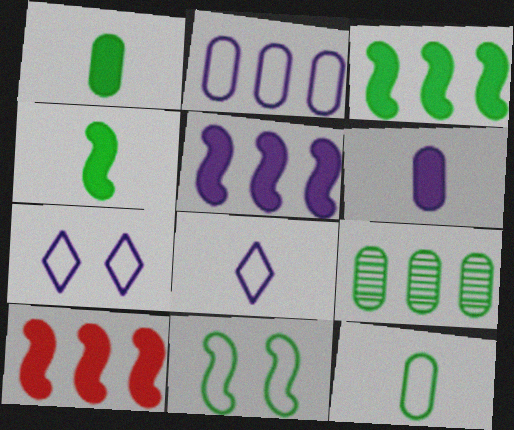[[3, 5, 10]]